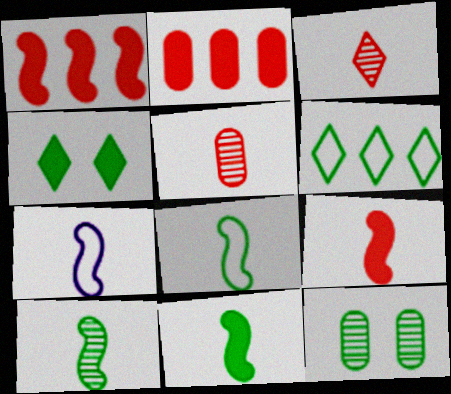[[6, 11, 12], 
[7, 9, 10], 
[8, 10, 11]]